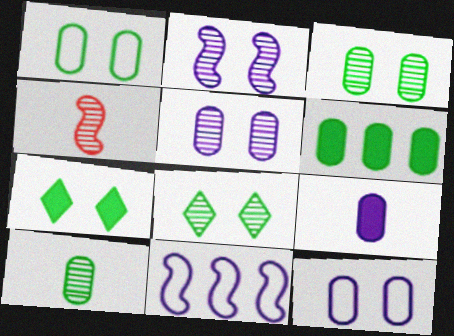[[1, 6, 10]]